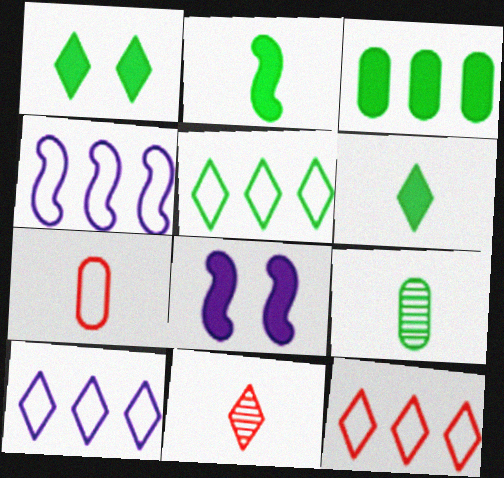[[1, 2, 3], 
[1, 10, 11], 
[5, 10, 12], 
[8, 9, 12]]